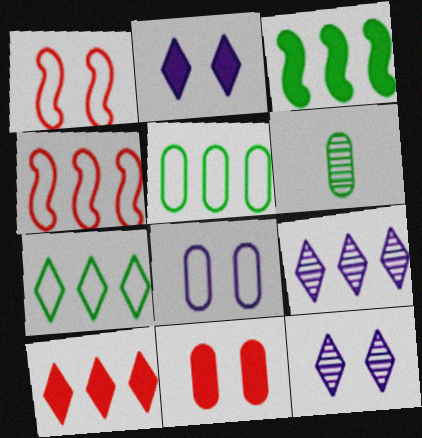[[2, 4, 6], 
[7, 9, 10]]